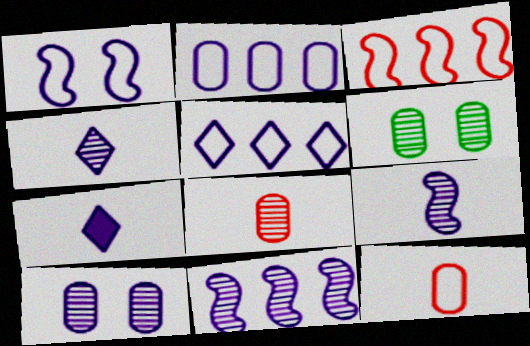[[3, 6, 7], 
[4, 10, 11]]